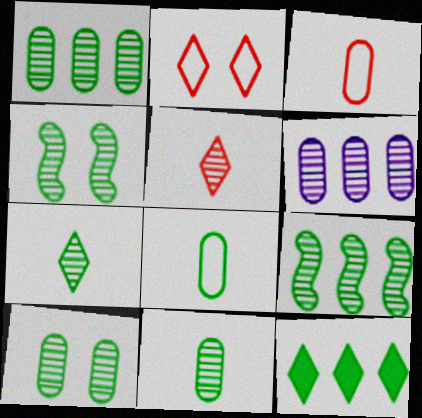[[1, 4, 7], 
[1, 10, 11], 
[4, 5, 6], 
[4, 8, 12], 
[7, 9, 10]]